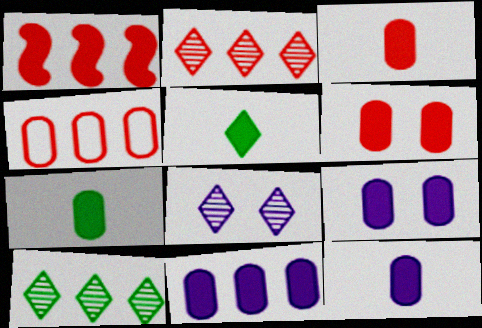[[1, 2, 4], 
[1, 5, 9], 
[3, 7, 12], 
[6, 7, 11], 
[9, 11, 12]]